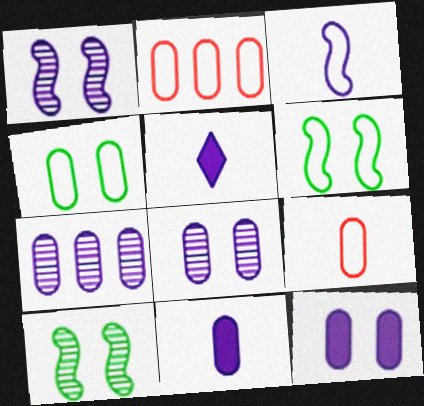[[2, 5, 10]]